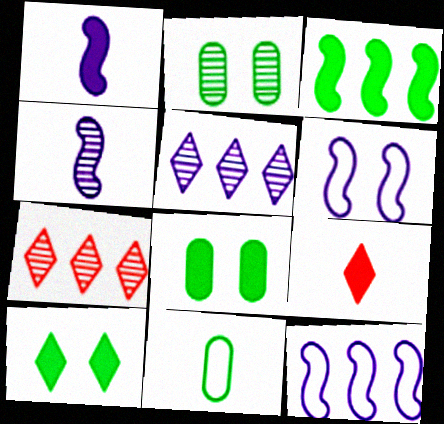[[2, 4, 7], 
[2, 9, 12], 
[4, 9, 11]]